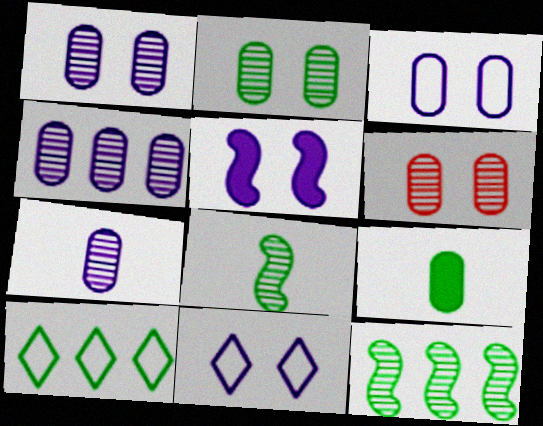[[1, 2, 6], 
[1, 4, 7], 
[1, 5, 11]]